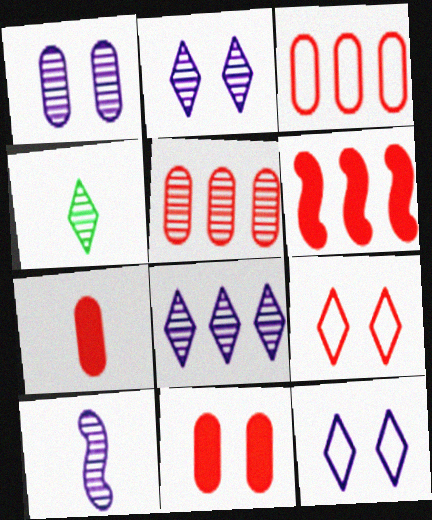[[1, 8, 10]]